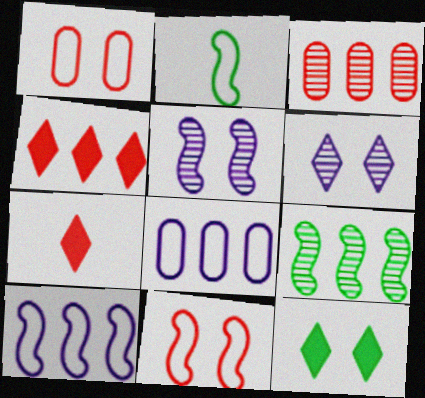[[1, 5, 12], 
[2, 10, 11], 
[3, 7, 11], 
[4, 8, 9]]